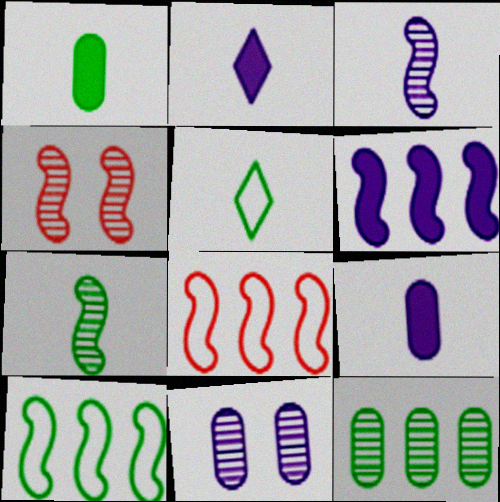[[1, 5, 7]]